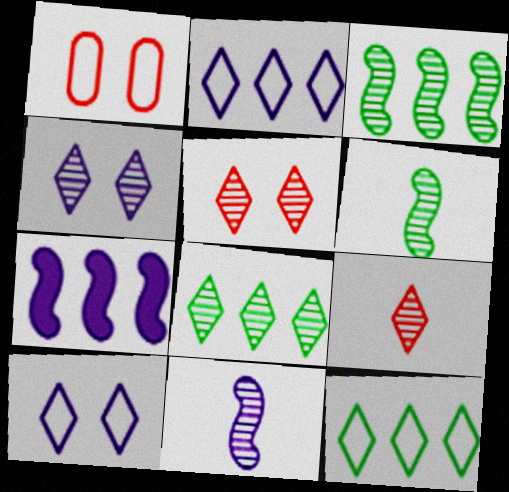[[4, 8, 9]]